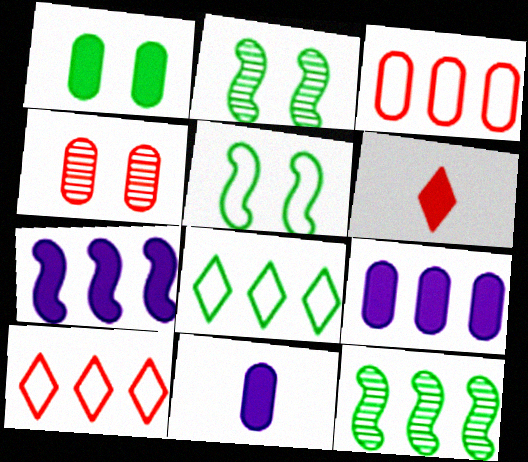[[1, 6, 7], 
[2, 10, 11], 
[9, 10, 12]]